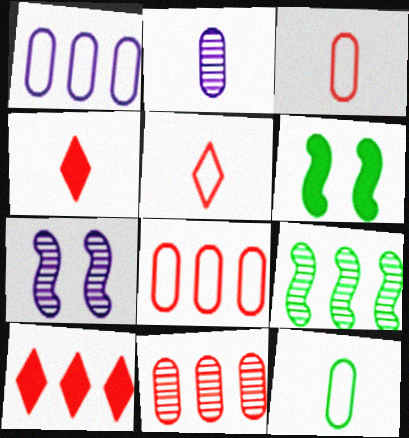[[1, 9, 10], 
[7, 10, 12]]